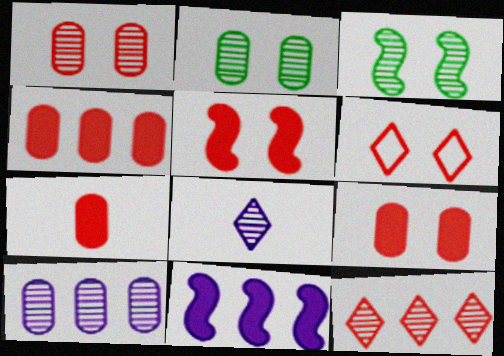[[1, 5, 6], 
[4, 7, 9]]